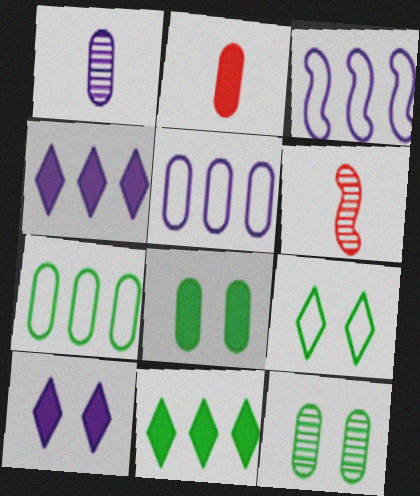[[1, 3, 10], 
[2, 5, 12], 
[6, 7, 10]]